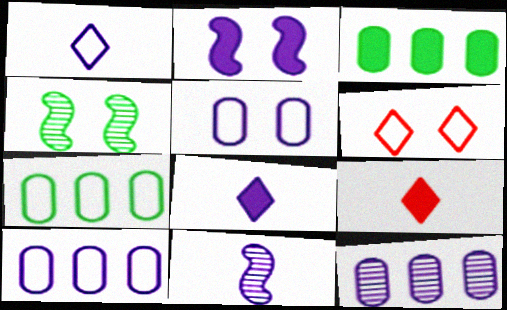[[1, 2, 12], 
[2, 3, 9], 
[3, 6, 11], 
[4, 9, 10]]